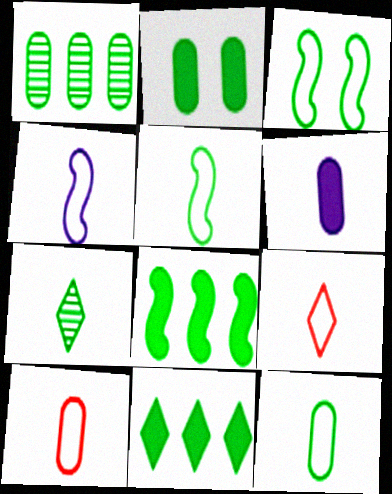[[1, 2, 12], 
[4, 9, 12]]